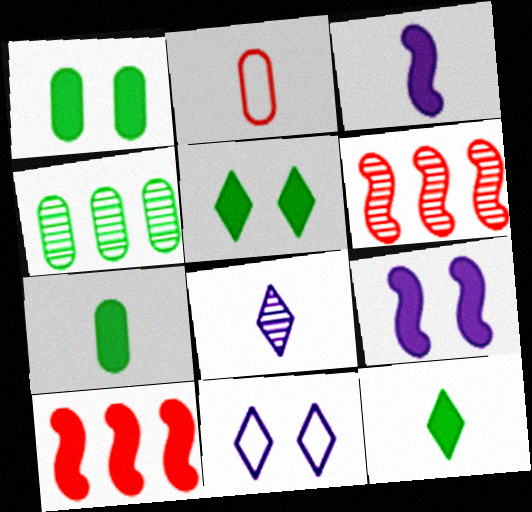[[6, 7, 11]]